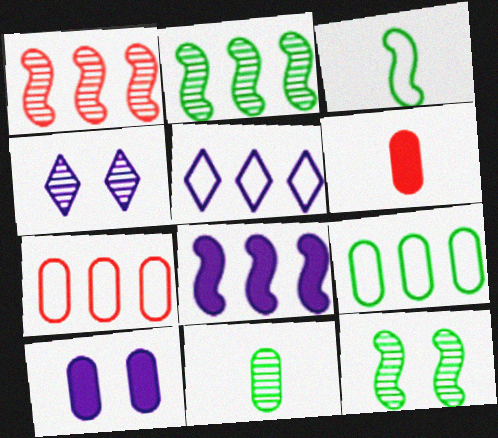[[1, 4, 11], 
[5, 6, 12], 
[7, 10, 11]]